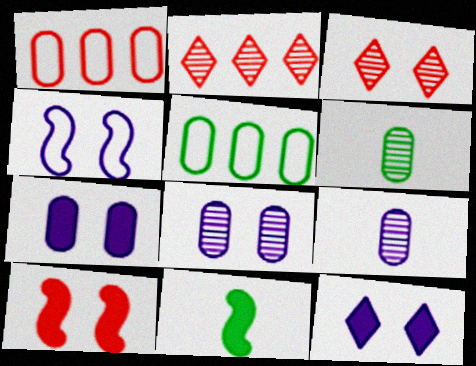[[1, 6, 7], 
[4, 8, 12]]